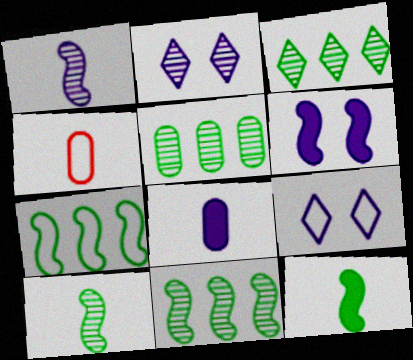[[3, 4, 6], 
[3, 5, 11], 
[4, 7, 9]]